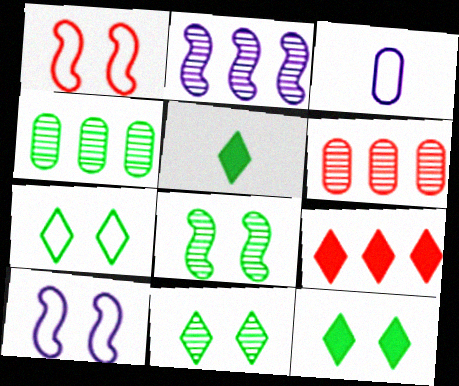[[3, 8, 9], 
[5, 6, 10], 
[7, 11, 12]]